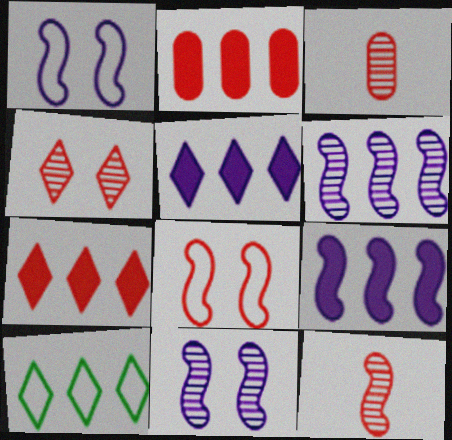[[2, 6, 10], 
[3, 7, 8]]